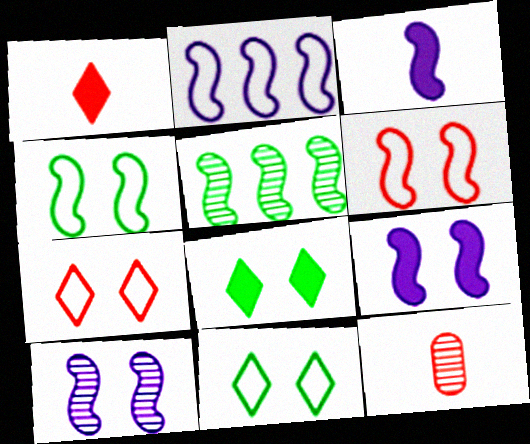[[2, 3, 10], 
[2, 8, 12], 
[3, 5, 6]]